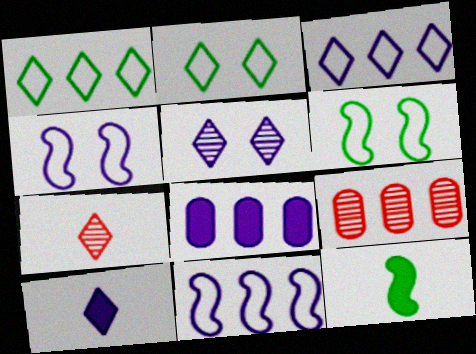[[3, 5, 10], 
[6, 7, 8], 
[6, 9, 10]]